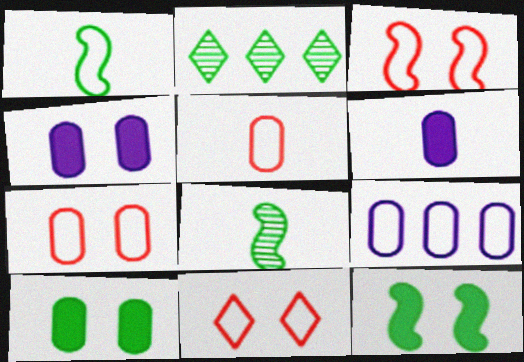[[1, 2, 10], 
[1, 9, 11], 
[2, 3, 6], 
[3, 7, 11]]